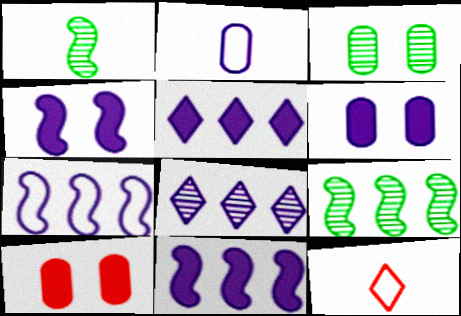[[2, 4, 8], 
[3, 11, 12], 
[6, 9, 12]]